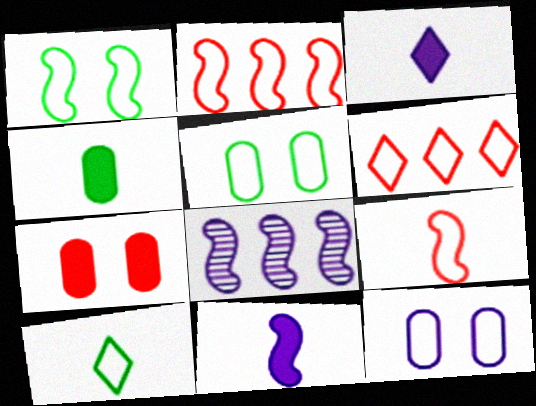[[2, 10, 12], 
[3, 8, 12], 
[7, 8, 10]]